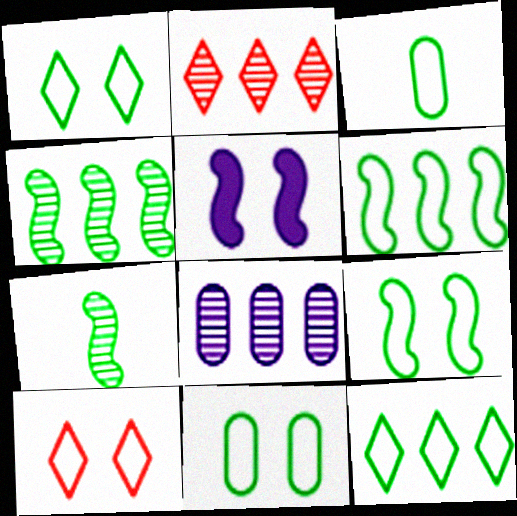[[1, 3, 6], 
[1, 9, 11], 
[2, 3, 5], 
[2, 4, 8], 
[3, 9, 12]]